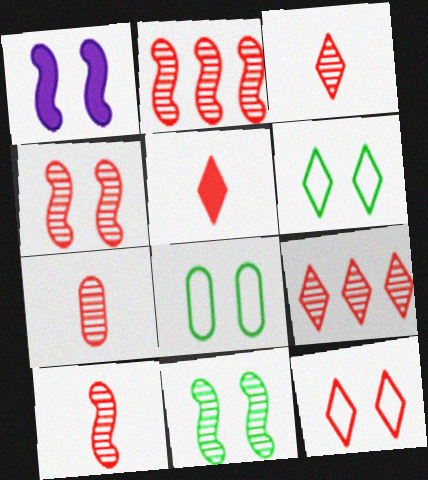[[2, 4, 10], 
[3, 7, 10], 
[4, 7, 9], 
[5, 9, 12]]